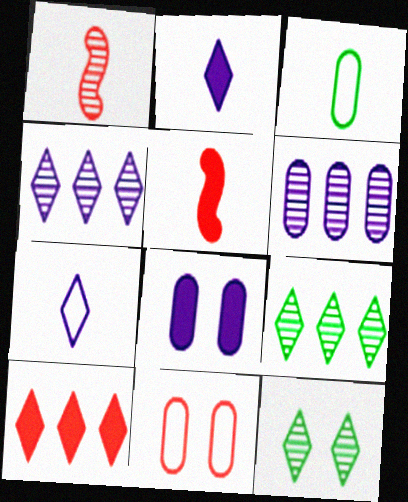[[1, 2, 3], 
[1, 6, 12], 
[1, 10, 11], 
[7, 10, 12]]